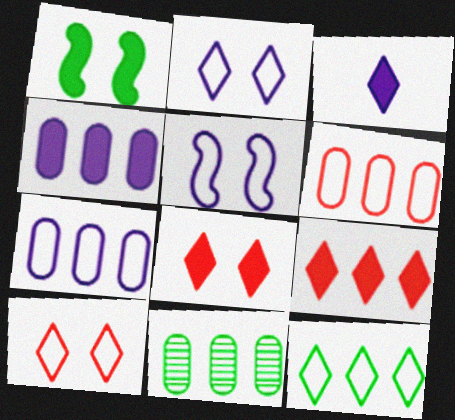[[4, 6, 11]]